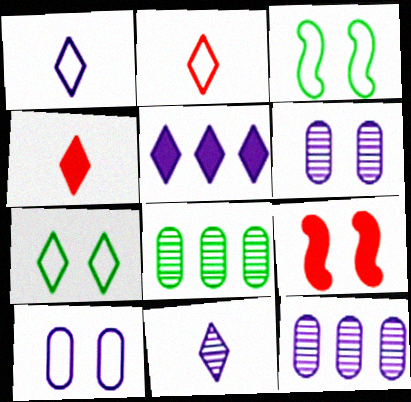[[1, 8, 9], 
[3, 4, 12], 
[6, 7, 9]]